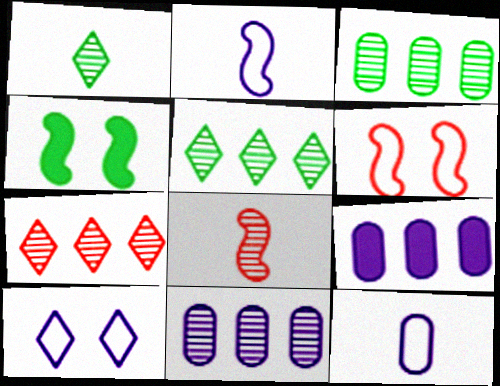[[1, 6, 9], 
[4, 7, 12]]